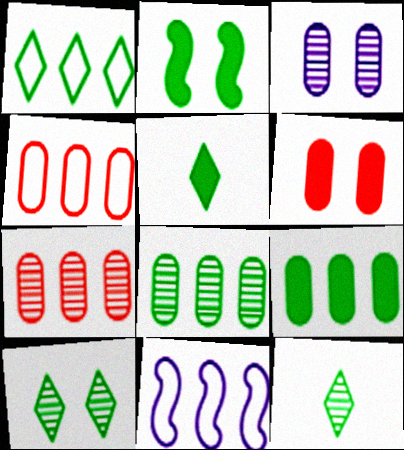[[1, 4, 11], 
[1, 5, 10], 
[2, 5, 9], 
[6, 11, 12]]